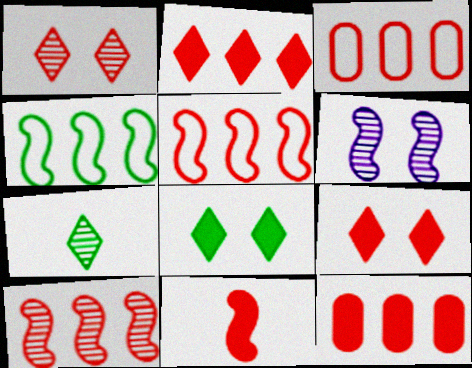[[1, 3, 11], 
[2, 3, 10], 
[4, 6, 11], 
[9, 11, 12]]